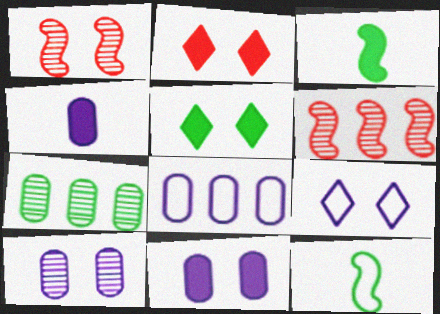[[4, 8, 10], 
[5, 7, 12]]